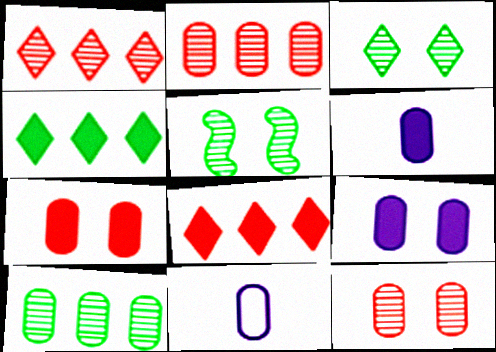[[5, 8, 11], 
[7, 10, 11]]